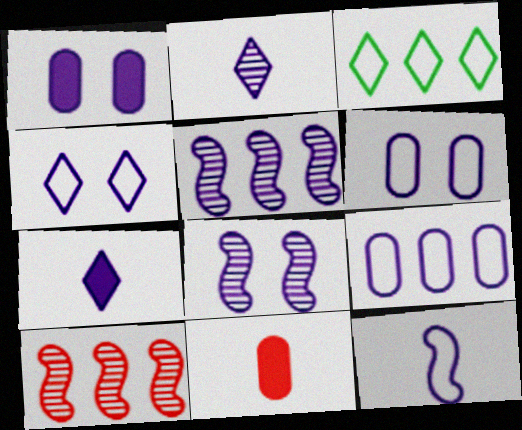[[1, 4, 8], 
[3, 8, 11], 
[4, 9, 12], 
[5, 6, 7], 
[7, 8, 9]]